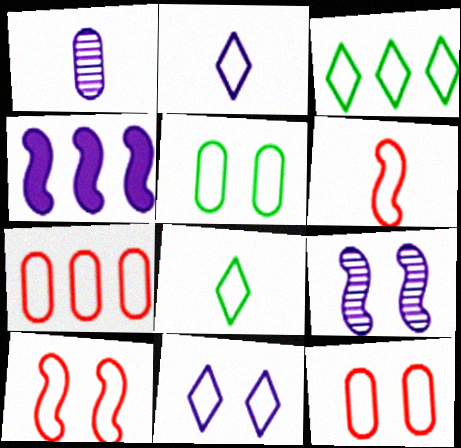[[1, 4, 11], 
[5, 10, 11]]